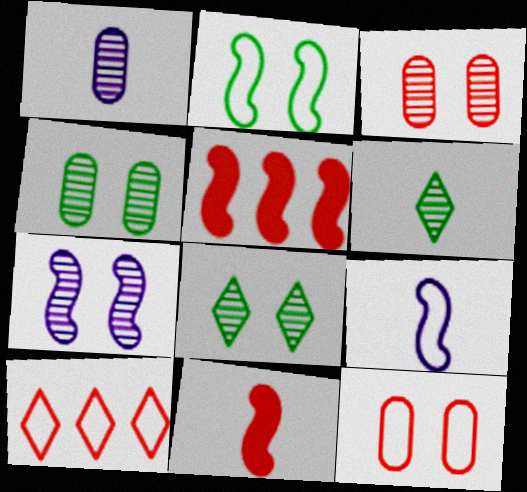[[3, 7, 8], 
[3, 10, 11]]